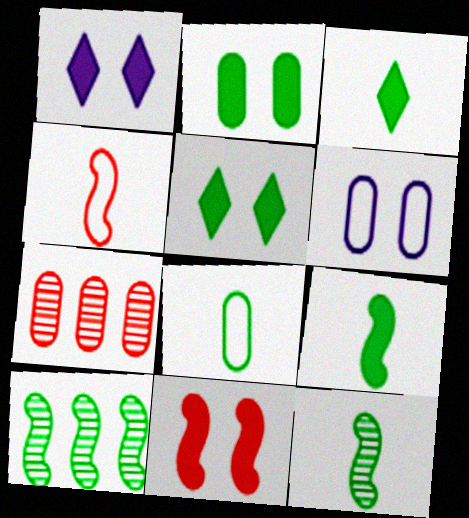[[1, 2, 11], 
[3, 8, 12], 
[5, 8, 10]]